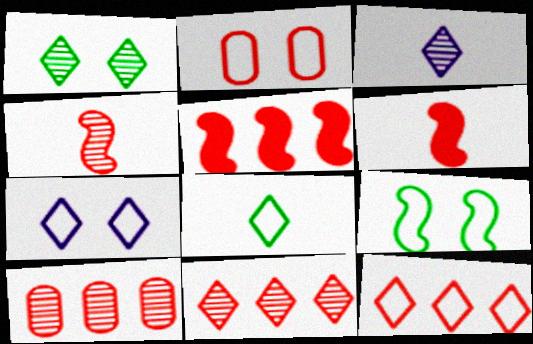[[1, 3, 11], 
[2, 6, 11], 
[2, 7, 9], 
[5, 10, 12], 
[7, 8, 12]]